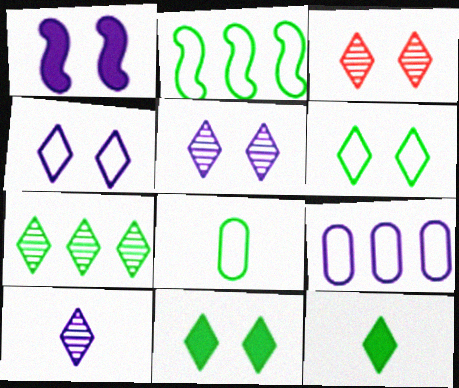[[1, 9, 10], 
[2, 6, 8], 
[3, 4, 11], 
[3, 7, 10], 
[6, 7, 12]]